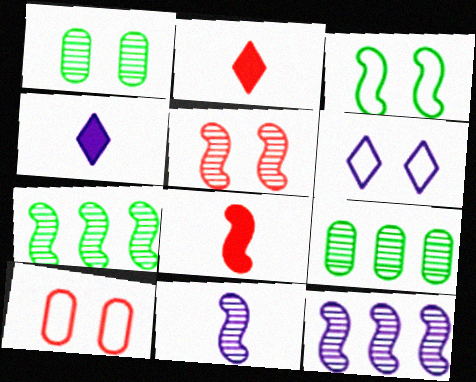[[3, 6, 10], 
[3, 8, 12], 
[4, 7, 10], 
[5, 7, 11], 
[6, 8, 9]]